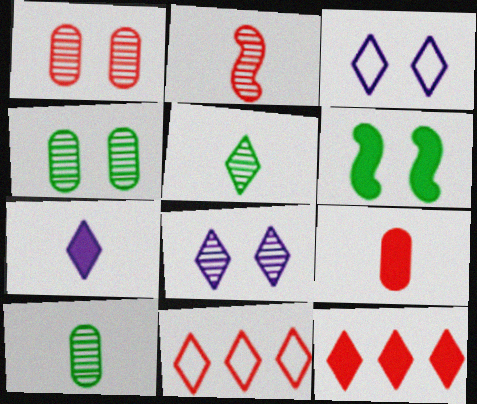[[1, 3, 6], 
[3, 5, 12]]